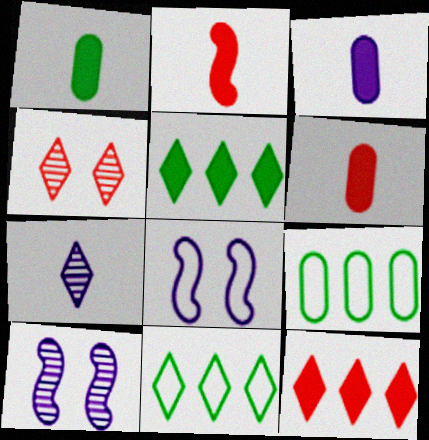[[1, 3, 6], 
[6, 10, 11]]